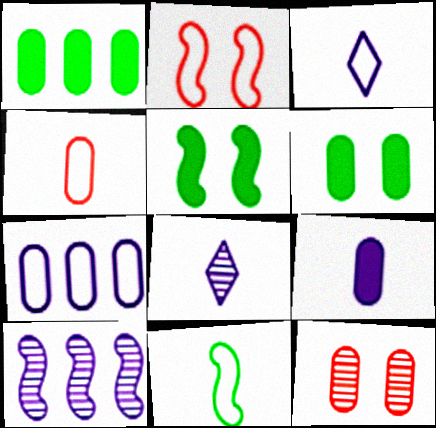[[1, 2, 8], 
[3, 4, 11]]